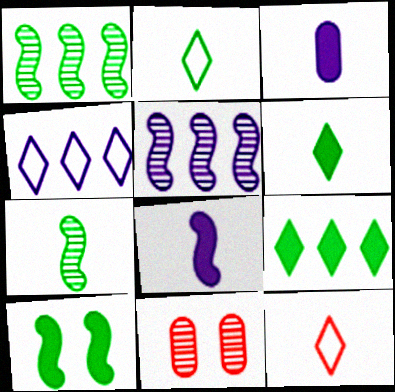[[3, 7, 12]]